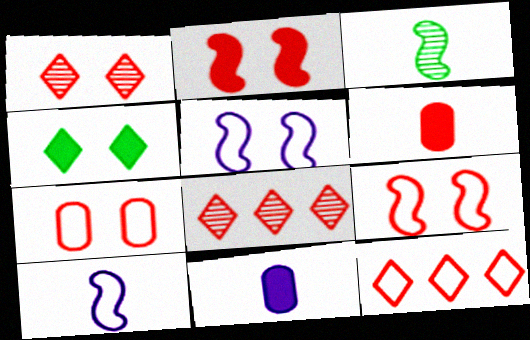[[1, 2, 7], 
[6, 8, 9]]